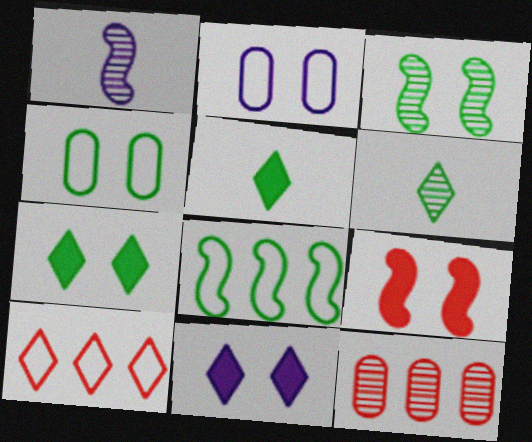[[1, 8, 9], 
[3, 4, 7], 
[6, 10, 11]]